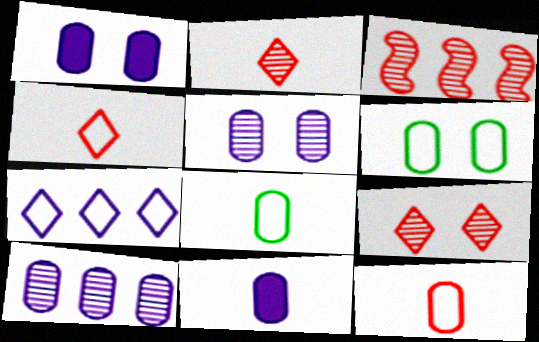[]